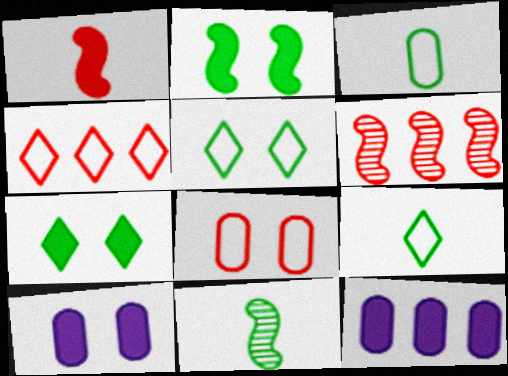[[1, 7, 12], 
[4, 10, 11], 
[6, 9, 10]]